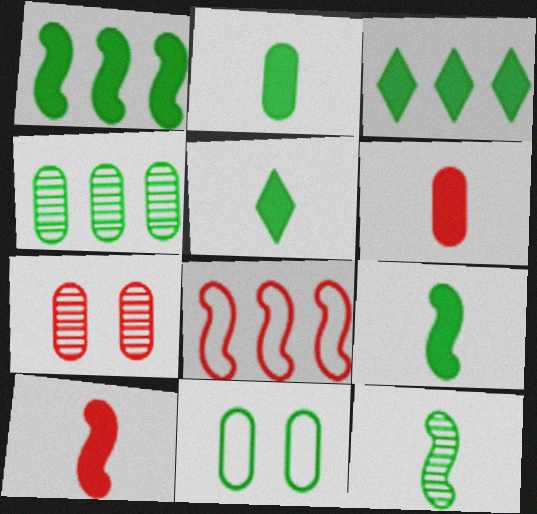[[2, 4, 11], 
[2, 5, 9], 
[3, 11, 12]]